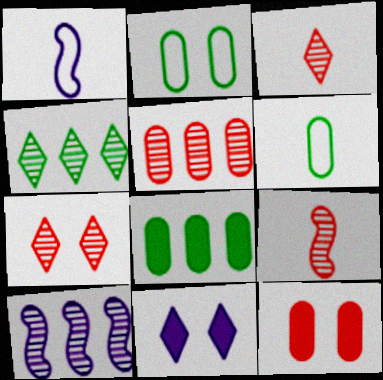[[1, 4, 12], 
[1, 7, 8], 
[4, 5, 10], 
[5, 7, 9]]